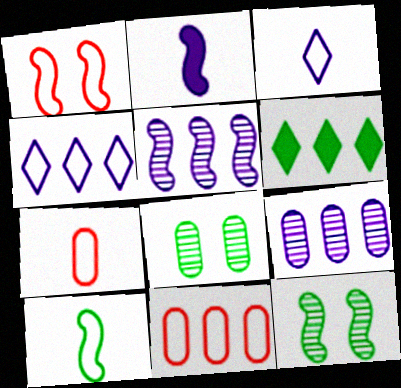[[3, 7, 10], 
[5, 6, 11], 
[6, 8, 10]]